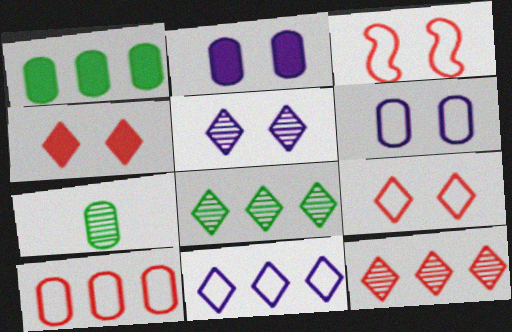[[2, 7, 10]]